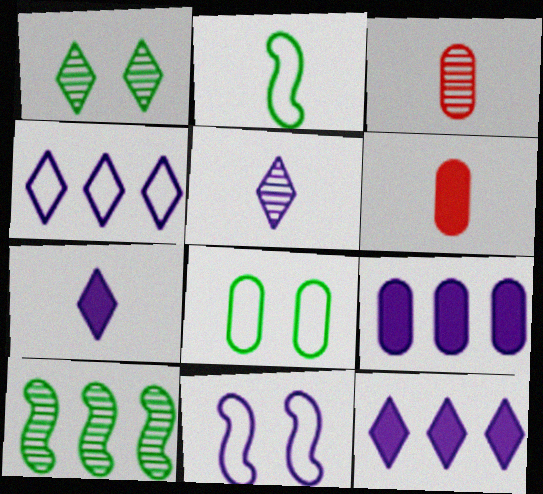[[2, 3, 7], 
[2, 5, 6], 
[3, 8, 9], 
[5, 9, 11]]